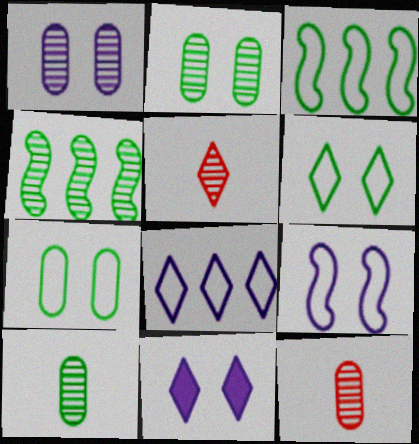[[1, 4, 5], 
[1, 9, 11], 
[3, 11, 12]]